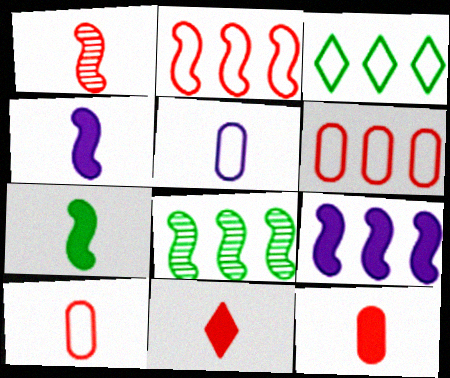[[1, 10, 11], 
[2, 8, 9]]